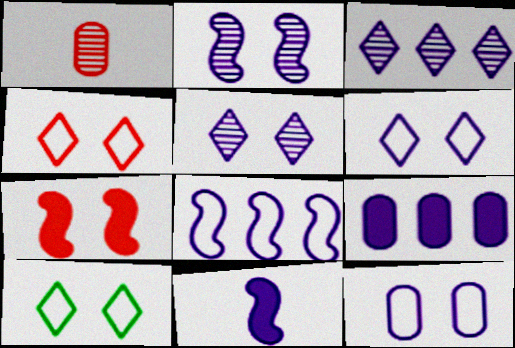[[2, 8, 11], 
[3, 8, 9], 
[3, 11, 12], 
[4, 6, 10]]